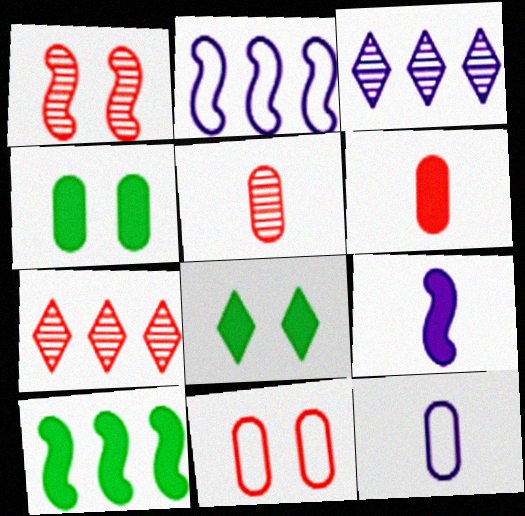[[1, 5, 7], 
[2, 5, 8]]